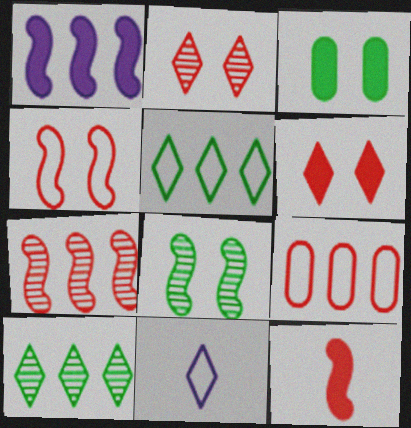[[1, 9, 10], 
[2, 9, 12], 
[3, 7, 11], 
[4, 7, 12], 
[6, 10, 11]]